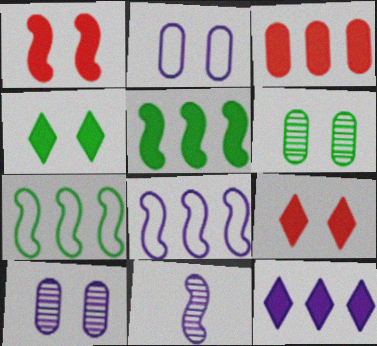[[1, 7, 11], 
[2, 11, 12], 
[3, 5, 12]]